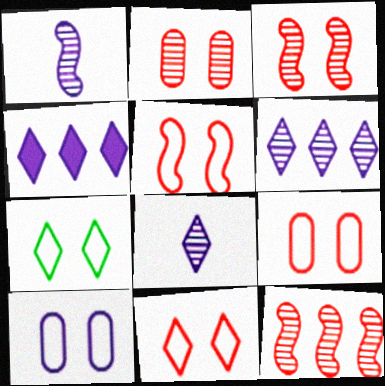[[1, 4, 10], 
[5, 7, 10], 
[5, 9, 11]]